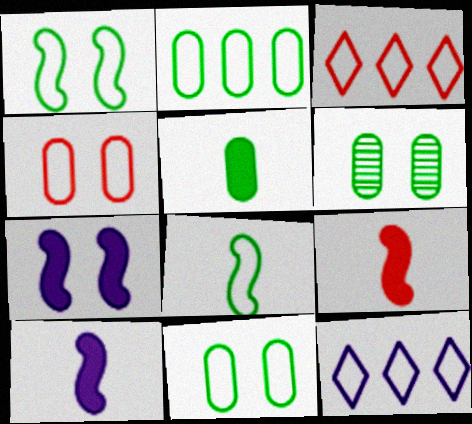[[2, 5, 6], 
[3, 6, 10], 
[4, 8, 12], 
[6, 9, 12]]